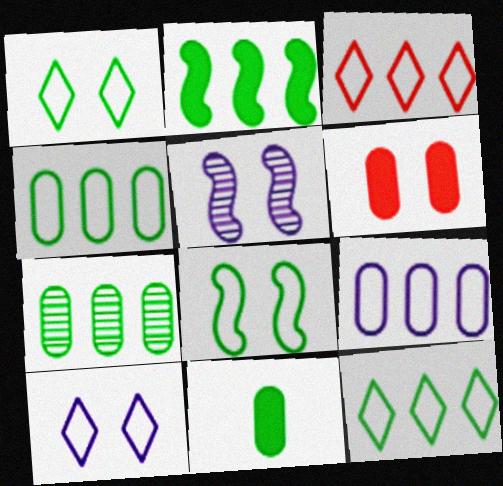[[1, 5, 6], 
[2, 7, 12], 
[3, 5, 11]]